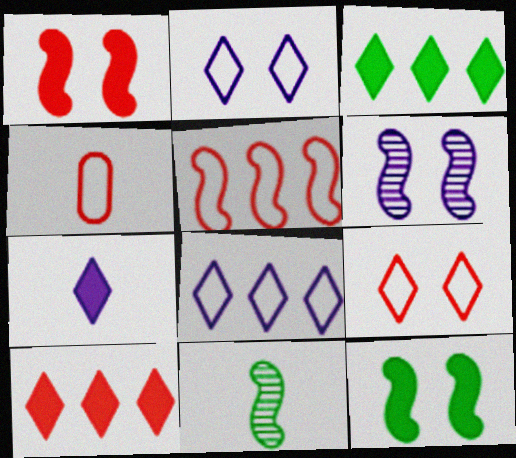[[3, 4, 6], 
[4, 5, 9], 
[4, 7, 11]]